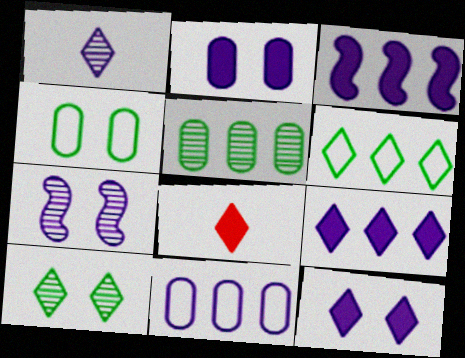[]